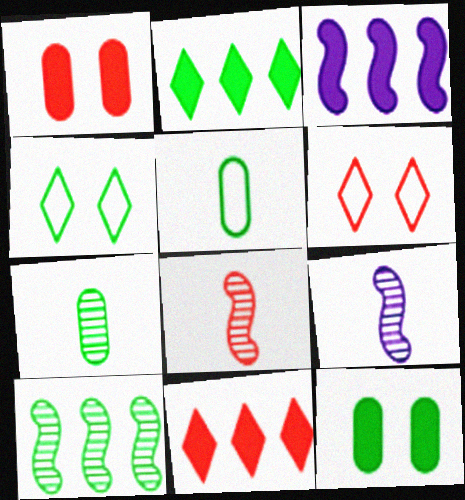[[3, 6, 7]]